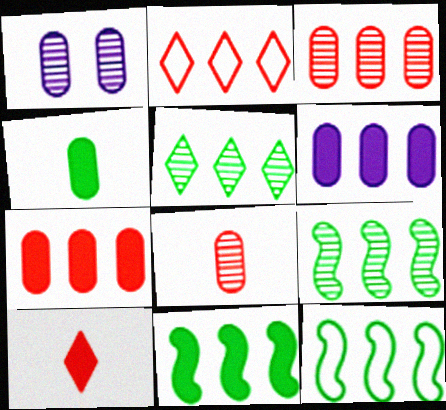[[1, 10, 12], 
[2, 6, 9], 
[9, 11, 12]]